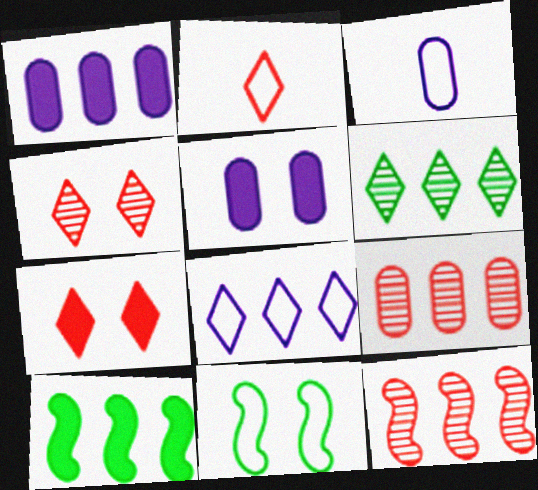[[3, 4, 10], 
[4, 5, 11], 
[8, 9, 10]]